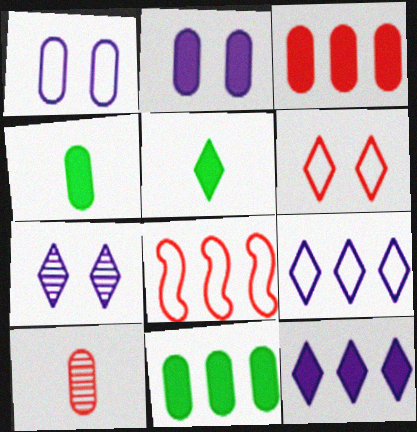[[1, 10, 11], 
[2, 3, 4], 
[4, 7, 8]]